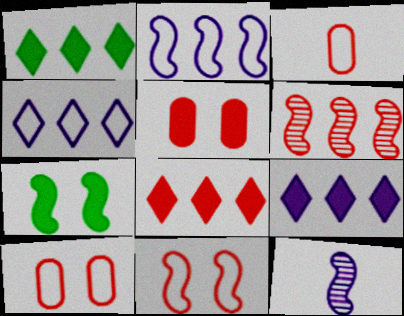[[1, 8, 9], 
[1, 10, 12]]